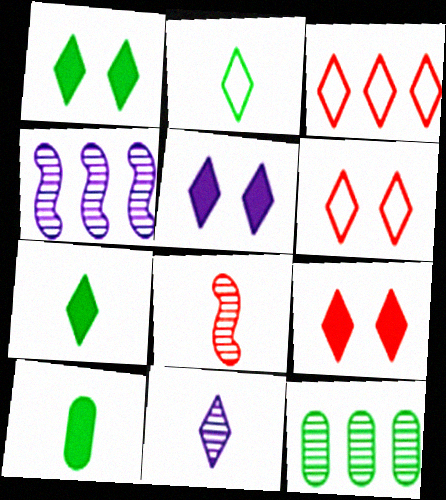[[1, 3, 11], 
[1, 5, 9], 
[4, 6, 10]]